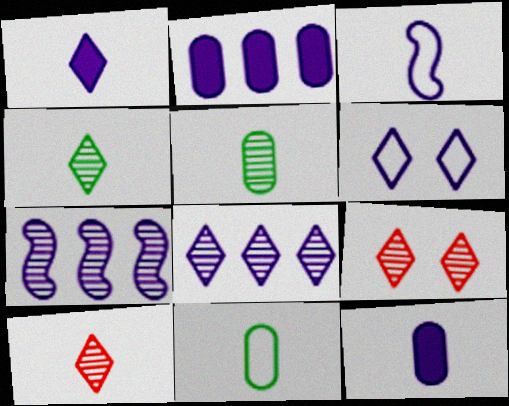[[1, 6, 8], 
[4, 8, 9], 
[5, 7, 9], 
[6, 7, 12]]